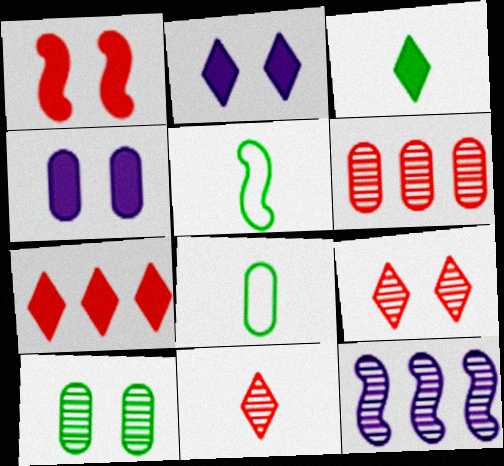[[1, 5, 12], 
[2, 3, 7], 
[2, 5, 6], 
[4, 6, 8], 
[10, 11, 12]]